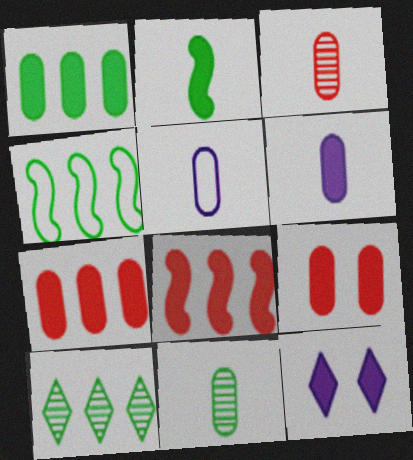[[1, 4, 10], 
[1, 6, 9], 
[2, 7, 12], 
[3, 4, 12]]